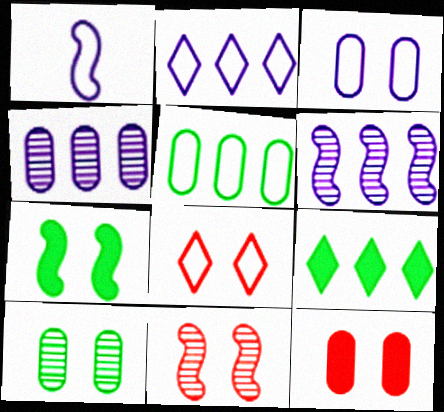[[1, 2, 3], 
[1, 5, 8], 
[3, 10, 12], 
[8, 11, 12]]